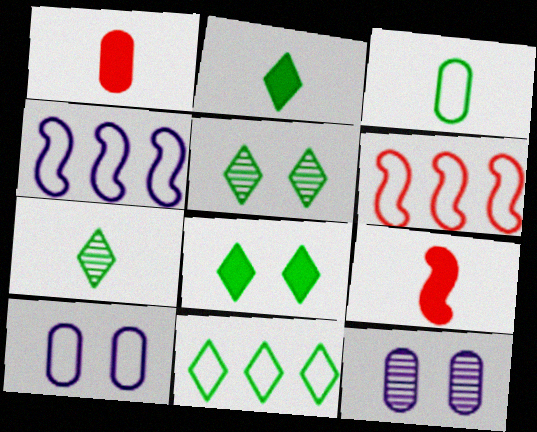[[1, 4, 5], 
[2, 5, 11], 
[2, 6, 12], 
[7, 8, 11], 
[9, 11, 12]]